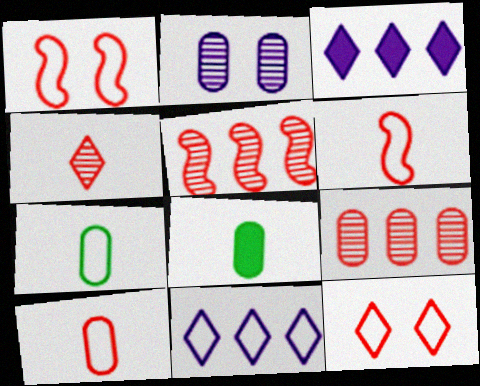[[1, 7, 11]]